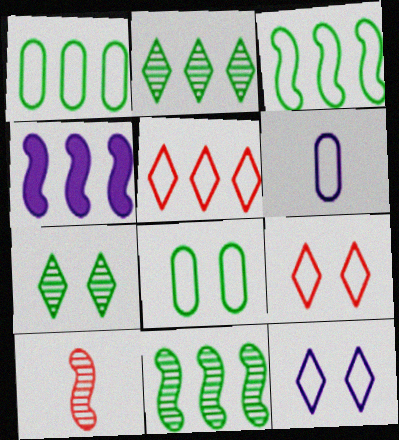[[3, 6, 9]]